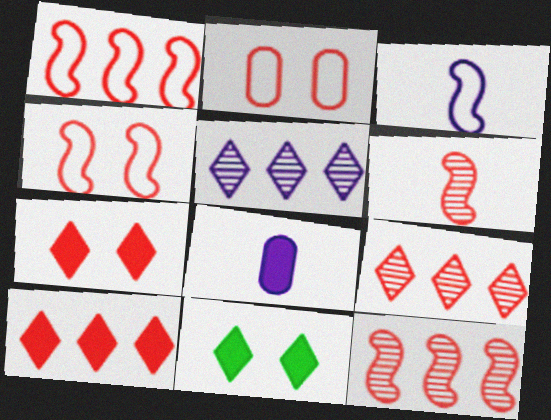[[2, 6, 10]]